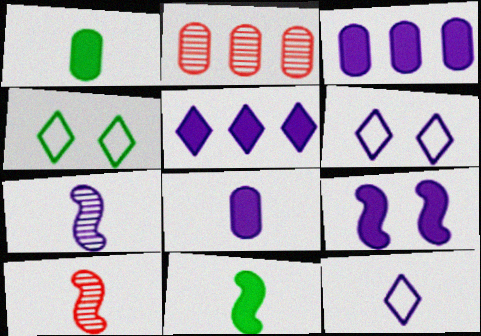[[1, 10, 12], 
[2, 6, 11], 
[3, 4, 10], 
[3, 6, 7], 
[5, 8, 9], 
[7, 8, 12]]